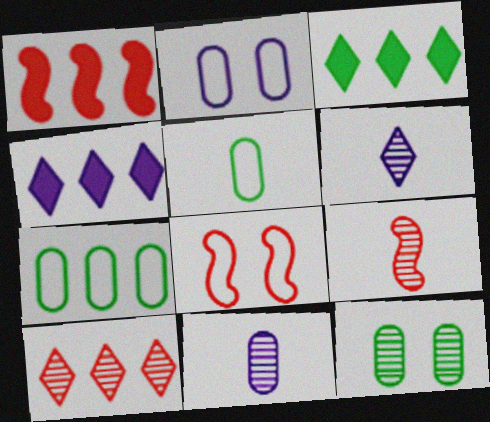[[1, 8, 9], 
[2, 3, 9], 
[3, 8, 11]]